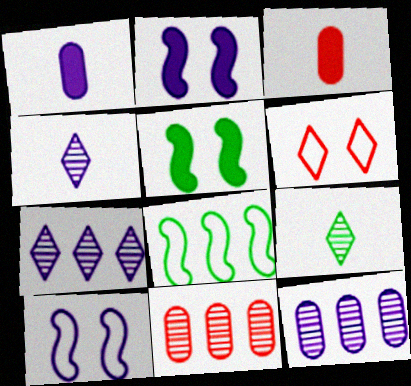[[1, 7, 10]]